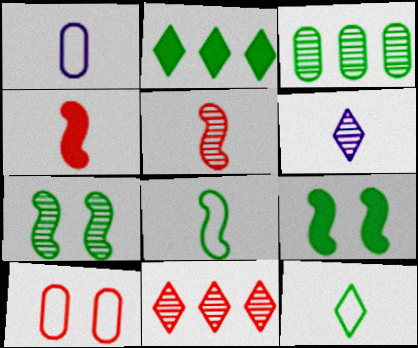[[1, 9, 11], 
[3, 9, 12], 
[4, 10, 11]]